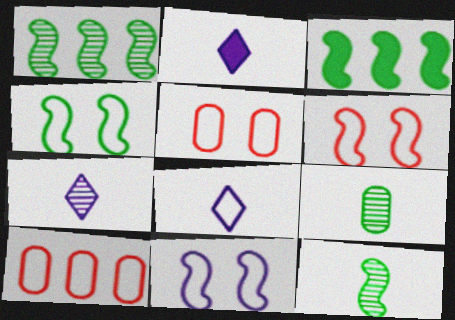[[1, 2, 5], 
[2, 7, 8], 
[3, 4, 12], 
[3, 5, 7], 
[4, 6, 11], 
[4, 8, 10]]